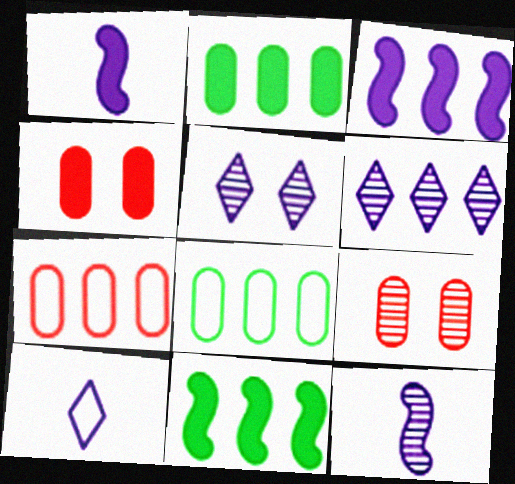[[6, 7, 11], 
[9, 10, 11]]